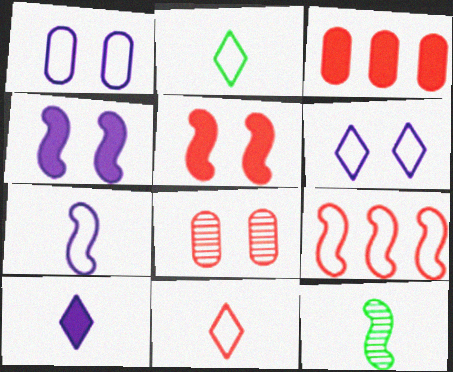[[1, 2, 9], 
[3, 6, 12], 
[4, 9, 12]]